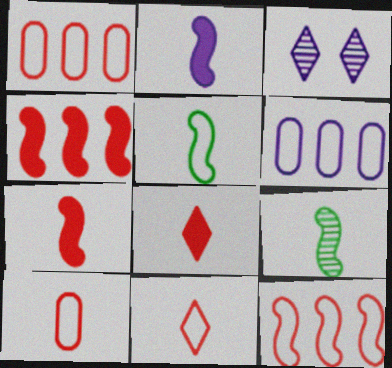[[2, 3, 6]]